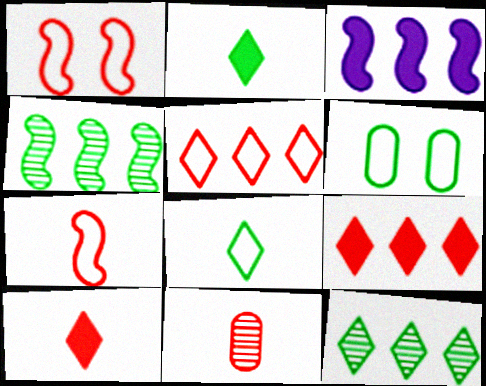[[1, 9, 11], 
[2, 4, 6], 
[7, 10, 11]]